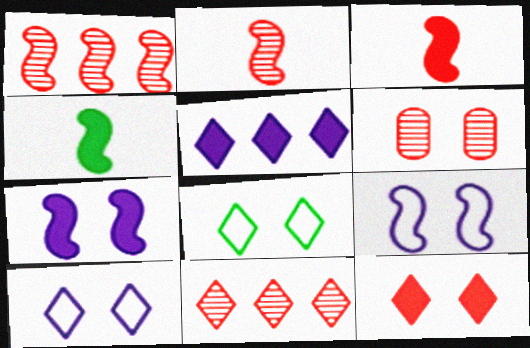[[1, 4, 9], 
[2, 6, 11], 
[6, 7, 8]]